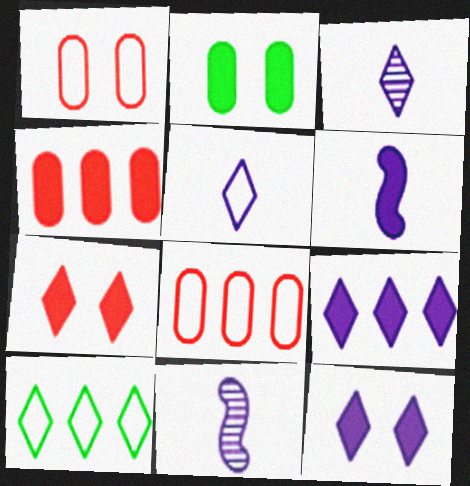[[3, 7, 10]]